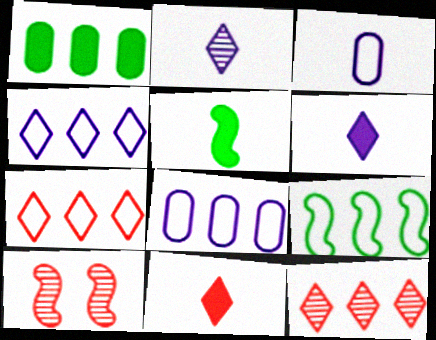[[7, 8, 9]]